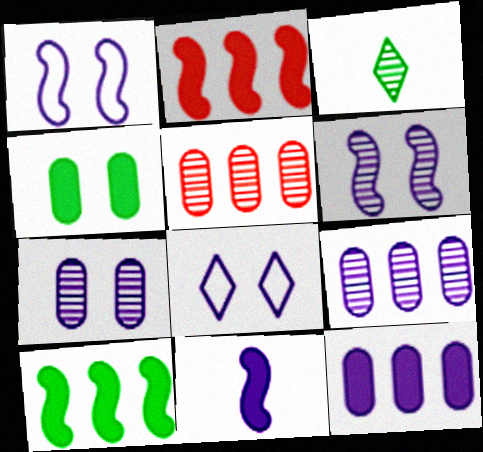[[3, 5, 6], 
[8, 9, 11]]